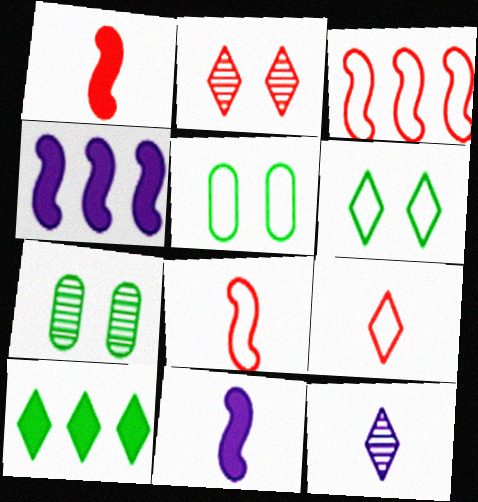[[4, 7, 9]]